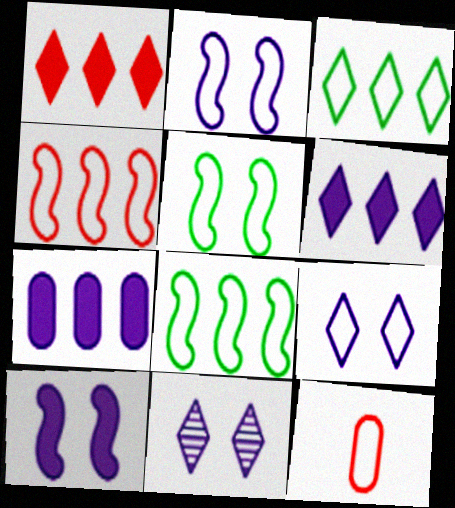[[2, 3, 12], 
[8, 9, 12]]